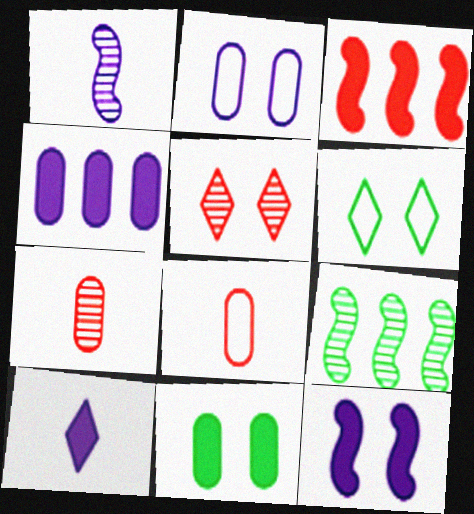[[3, 5, 8], 
[3, 10, 11], 
[4, 10, 12]]